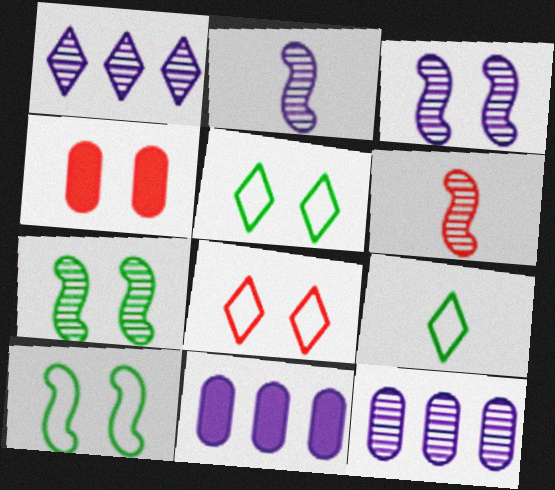[[3, 4, 5], 
[5, 6, 11]]